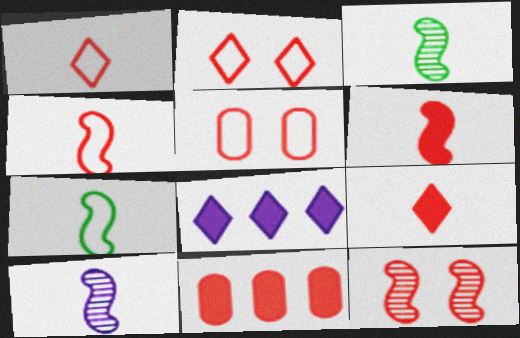[[1, 11, 12], 
[3, 5, 8], 
[6, 7, 10]]